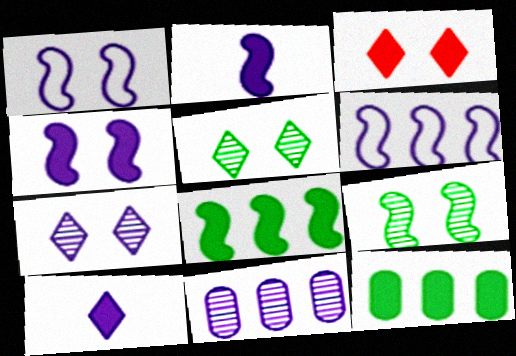[[1, 10, 11], 
[2, 3, 12]]